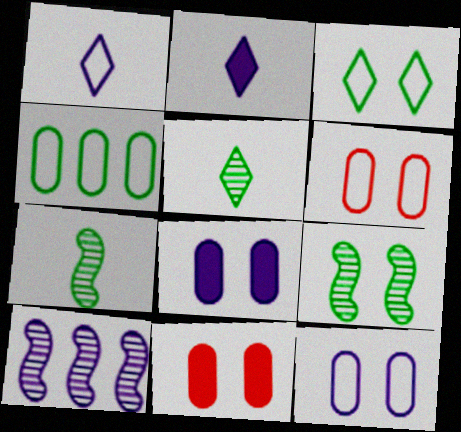[[1, 8, 10], 
[2, 10, 12]]